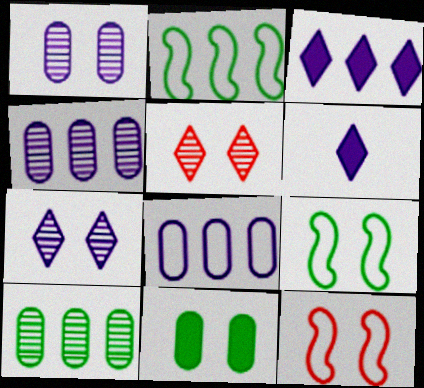[[6, 10, 12], 
[7, 11, 12]]